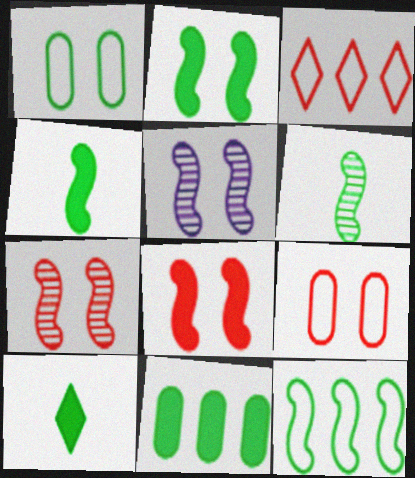[[2, 6, 12], 
[2, 10, 11]]